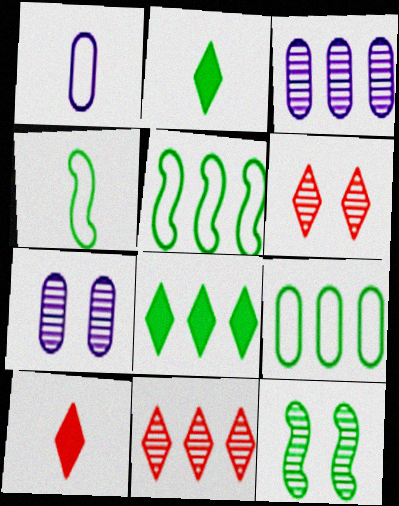[[2, 9, 12], 
[5, 7, 10], 
[6, 7, 12]]